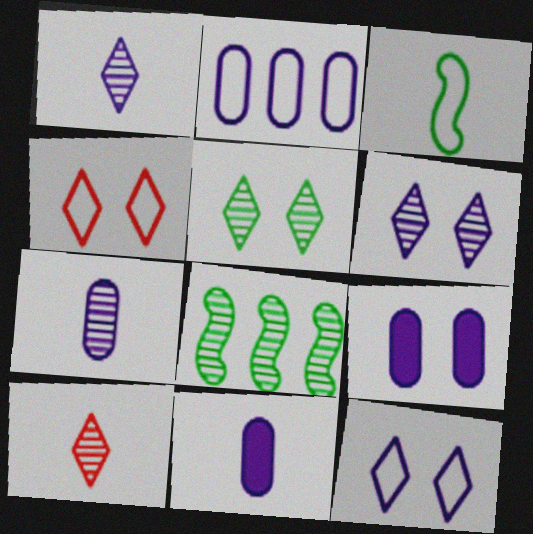[[2, 3, 4], 
[2, 7, 9], 
[3, 10, 11], 
[4, 8, 11]]